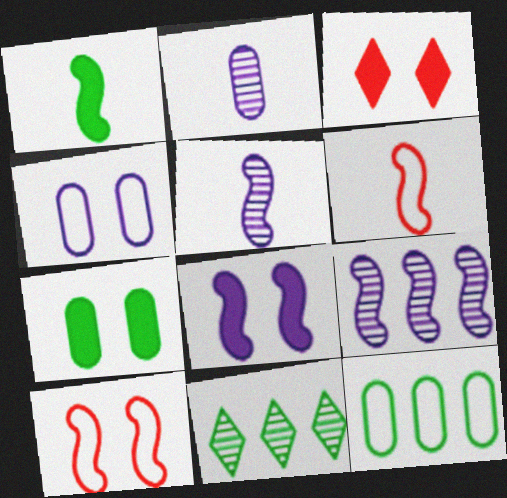[[1, 5, 6], 
[1, 9, 10], 
[3, 5, 12], 
[3, 7, 8]]